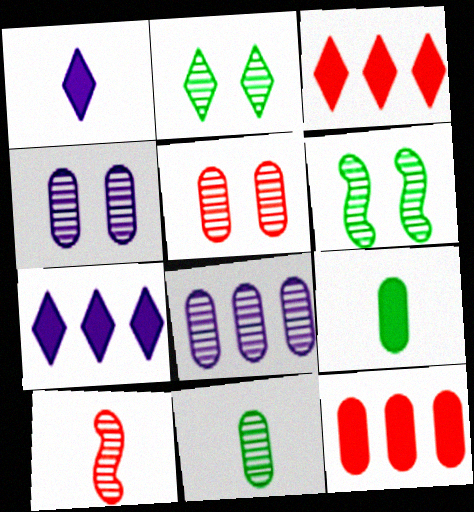[[2, 8, 10], 
[5, 8, 11]]